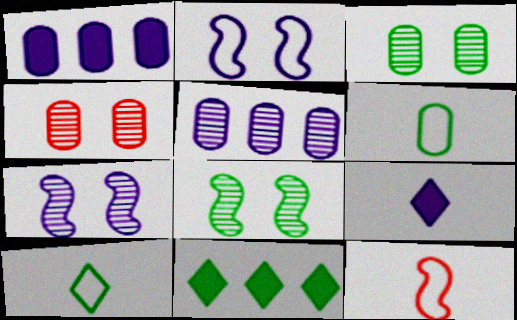[[1, 4, 6], 
[2, 5, 9], 
[6, 8, 11]]